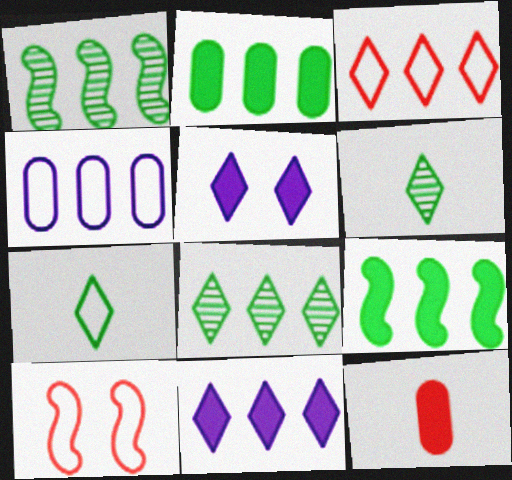[[3, 5, 6], 
[3, 8, 11], 
[4, 7, 10], 
[5, 9, 12]]